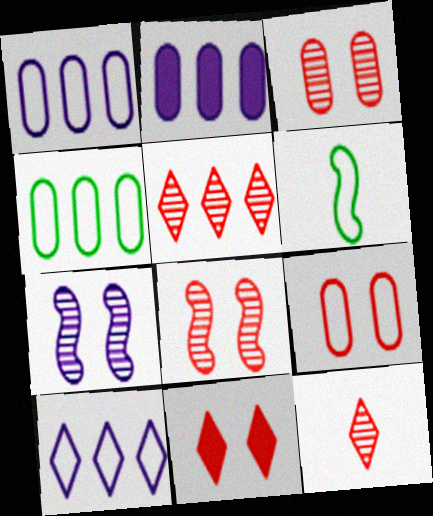[[6, 9, 10], 
[8, 9, 11]]